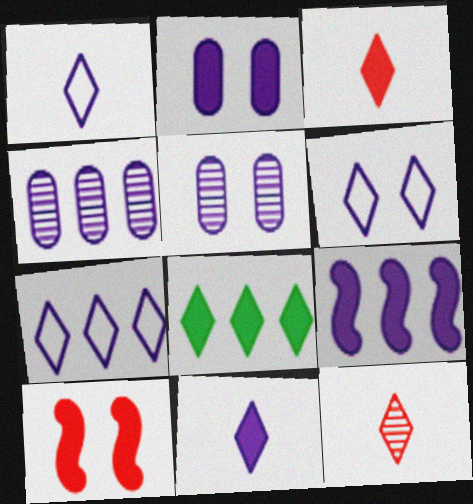[[1, 5, 9], 
[1, 6, 7], 
[2, 9, 11], 
[4, 7, 9], 
[6, 8, 12]]